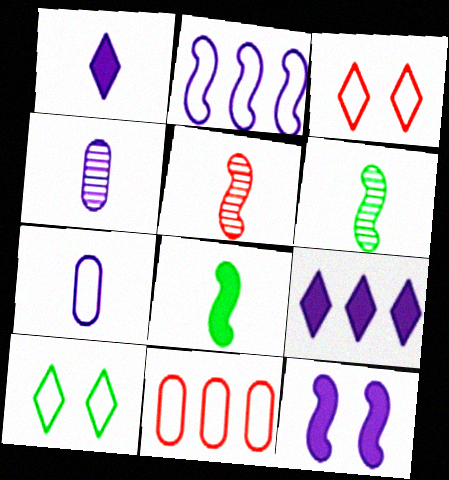[]